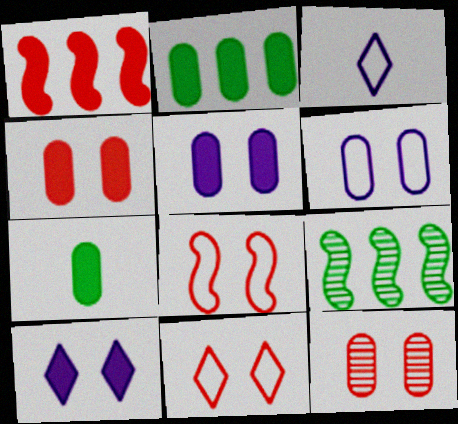[[1, 7, 10], 
[3, 4, 9]]